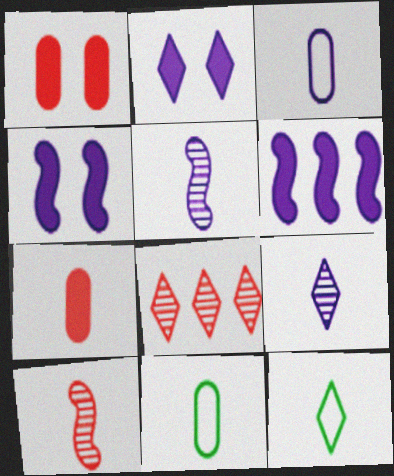[[2, 8, 12], 
[4, 8, 11], 
[5, 7, 12]]